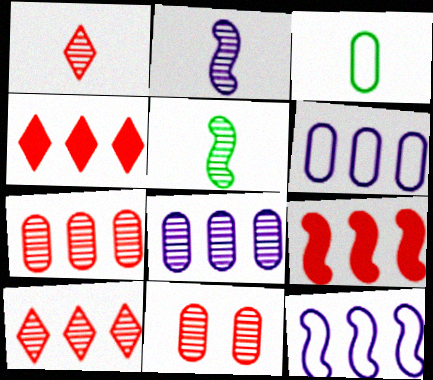[]